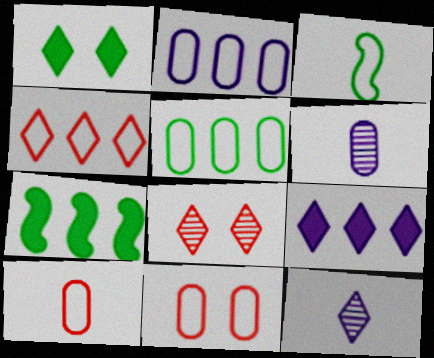[[1, 4, 12], 
[7, 11, 12]]